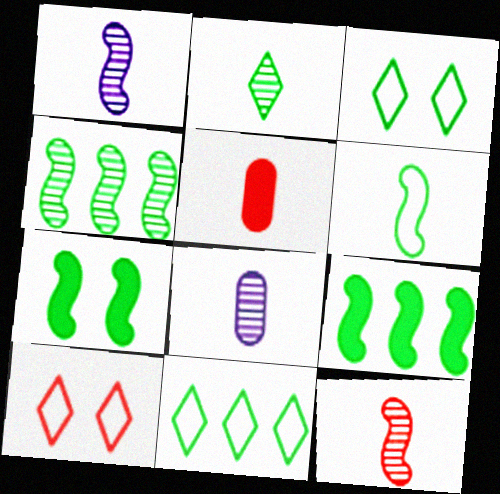[[2, 8, 12], 
[4, 6, 7], 
[8, 9, 10]]